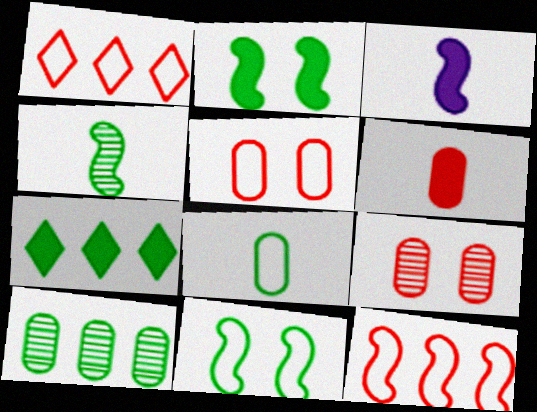[]